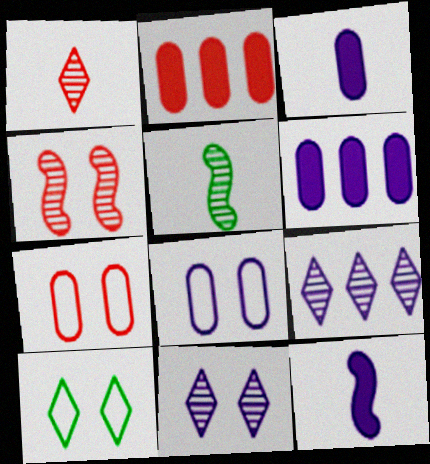[[8, 9, 12]]